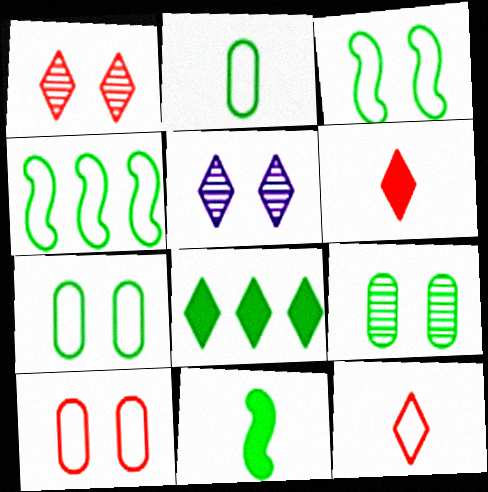[[5, 8, 12]]